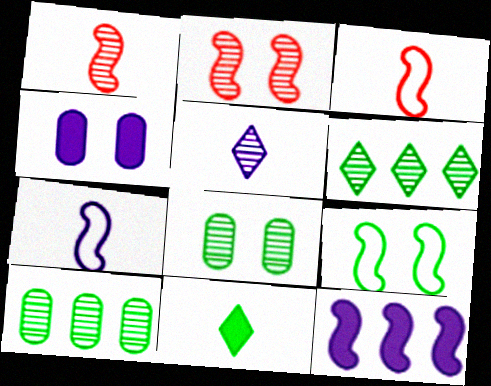[[1, 9, 12], 
[2, 5, 10], 
[3, 4, 6], 
[9, 10, 11]]